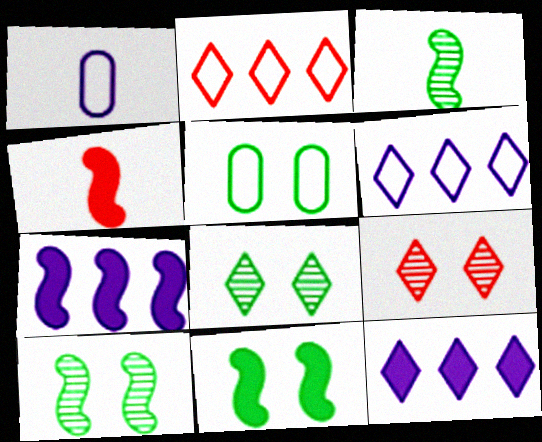[[4, 7, 11], 
[5, 8, 11]]